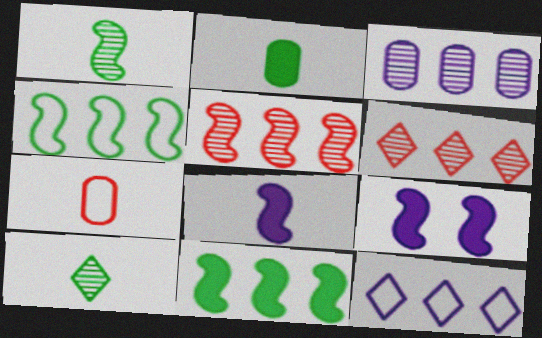[[7, 8, 10]]